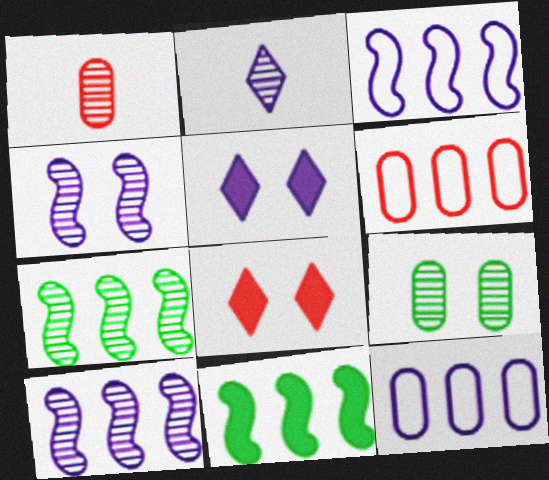[]